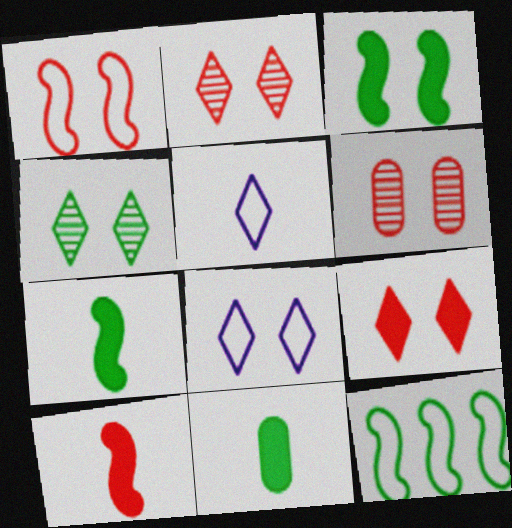[[1, 6, 9], 
[3, 6, 8], 
[4, 8, 9], 
[4, 11, 12]]